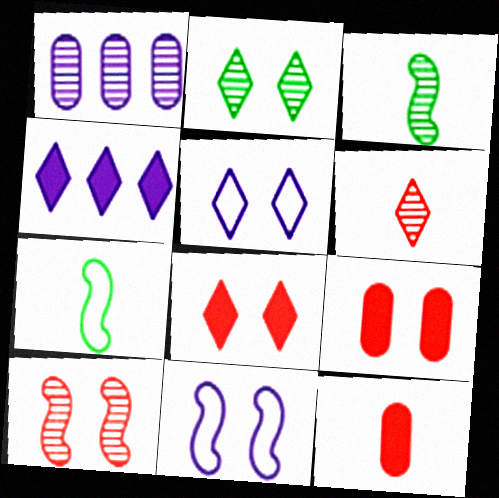[[1, 7, 8], 
[2, 5, 8], 
[2, 9, 11]]